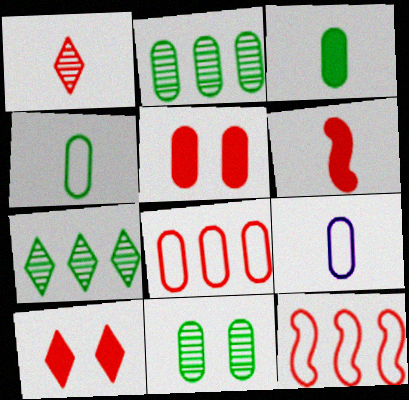[[1, 5, 12], 
[2, 5, 9]]